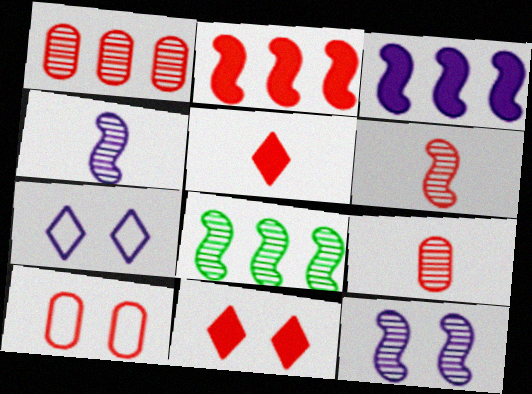[[6, 8, 12]]